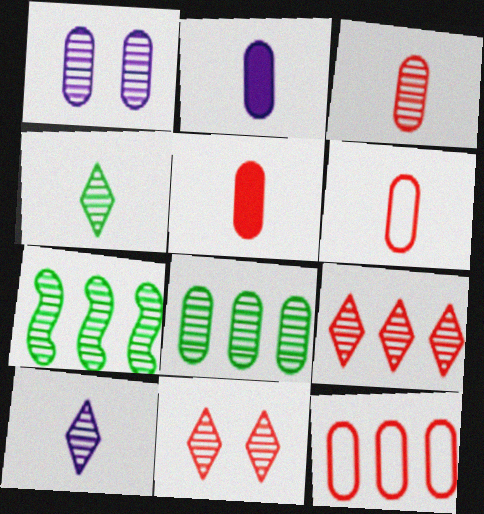[[1, 3, 8], 
[3, 5, 6]]